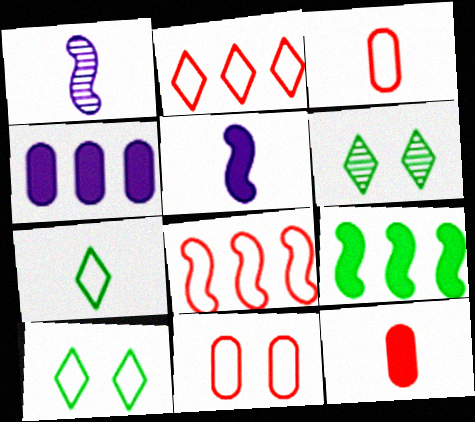[[1, 7, 12]]